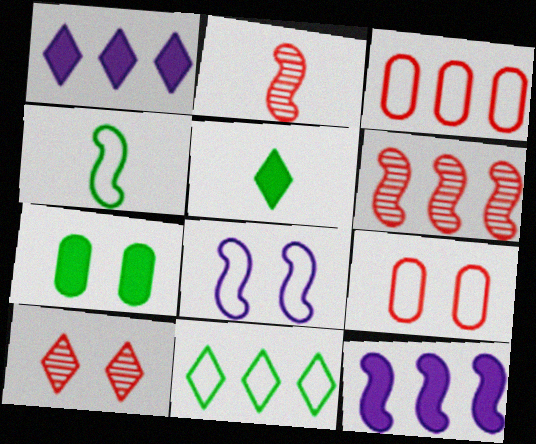[[7, 8, 10]]